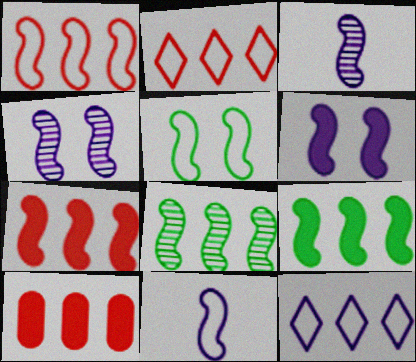[[1, 5, 11], 
[3, 5, 7], 
[8, 10, 12]]